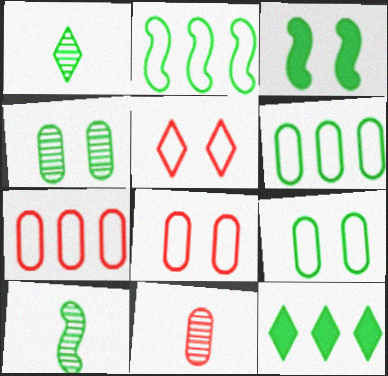[[1, 3, 6], 
[2, 3, 10], 
[9, 10, 12]]